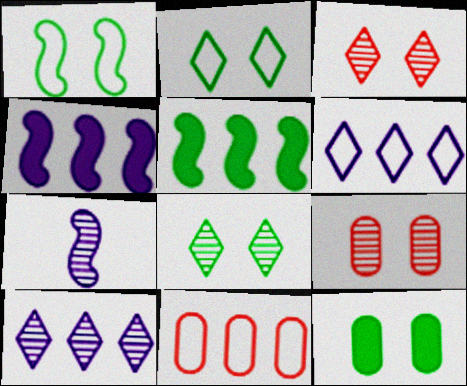[[1, 8, 12], 
[5, 10, 11]]